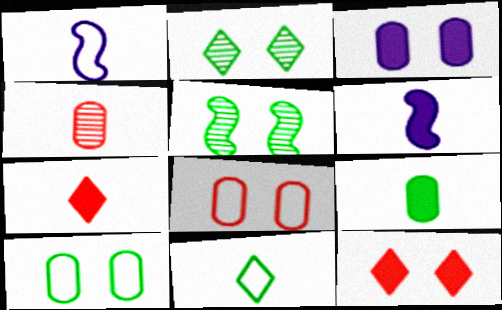[[4, 6, 11], 
[6, 7, 9]]